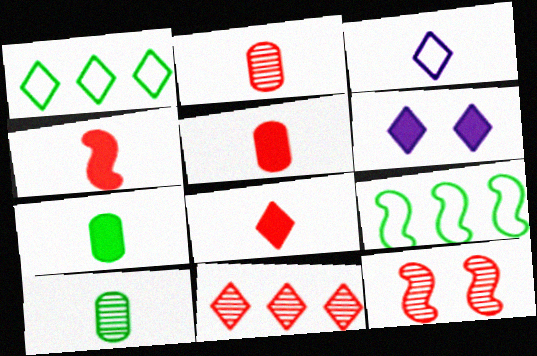[[2, 6, 9], 
[2, 11, 12], 
[3, 4, 10], 
[4, 5, 8]]